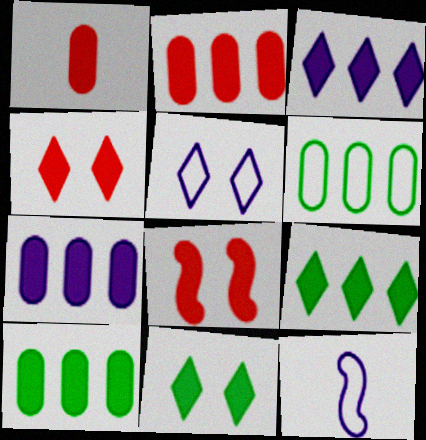[[2, 7, 10]]